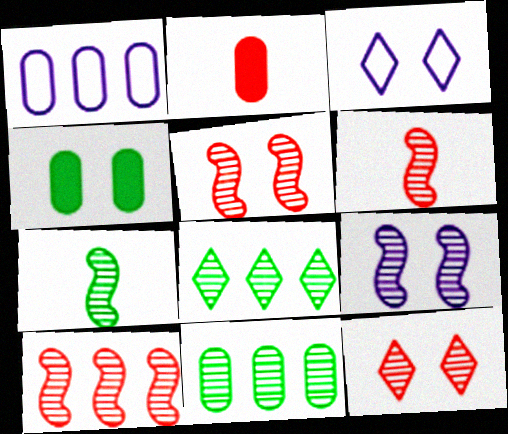[[3, 4, 5], 
[5, 6, 10], 
[7, 9, 10]]